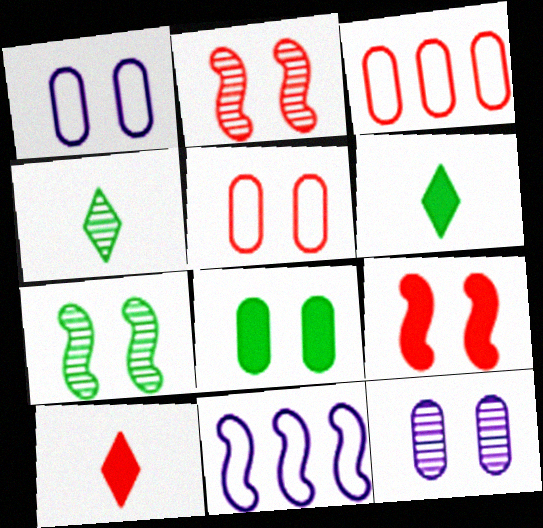[[2, 3, 10], 
[5, 8, 12]]